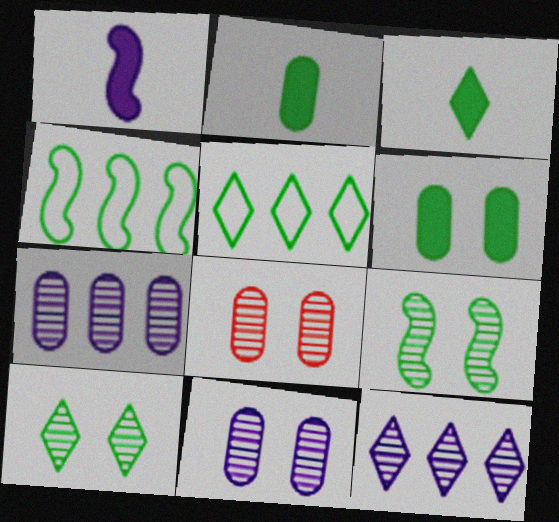[[1, 5, 8], 
[2, 4, 10], 
[2, 5, 9], 
[3, 5, 10]]